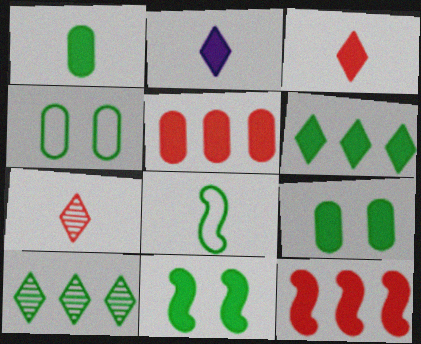[[1, 6, 11], 
[2, 5, 11], 
[2, 9, 12], 
[8, 9, 10]]